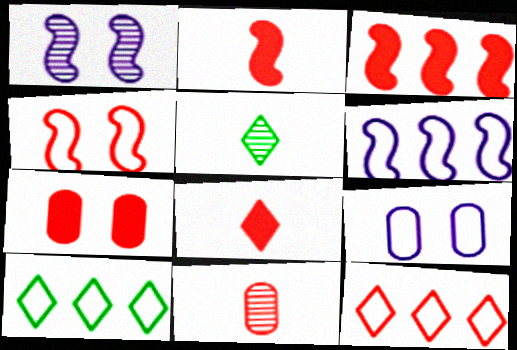[[3, 5, 9], 
[3, 7, 8], 
[5, 6, 7]]